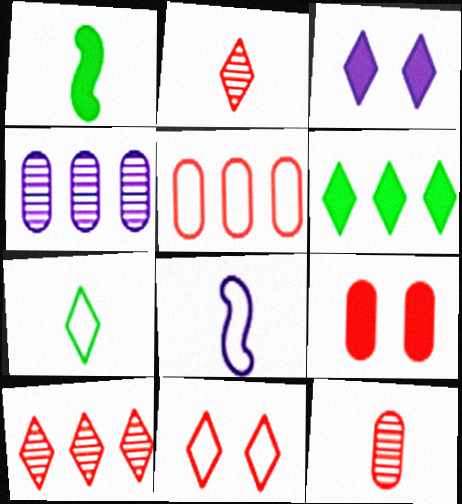[[1, 4, 11], 
[3, 4, 8], 
[3, 7, 10], 
[5, 9, 12]]